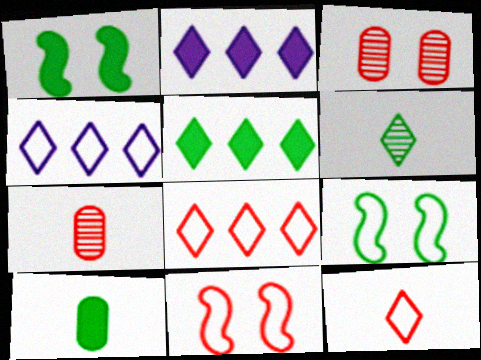[[1, 4, 7], 
[1, 5, 10], 
[2, 7, 9]]